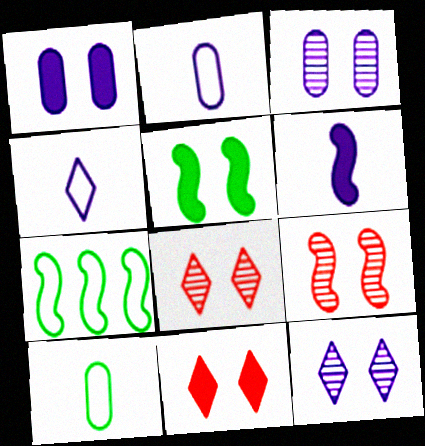[[1, 5, 11], 
[6, 7, 9]]